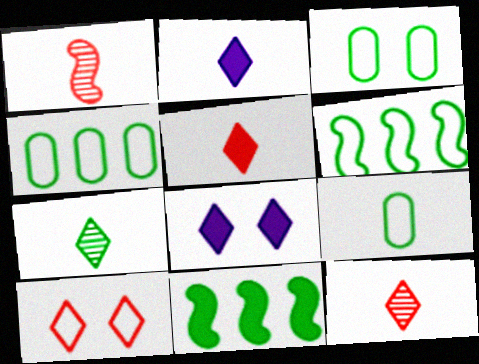[[1, 2, 9], 
[1, 4, 8], 
[3, 4, 9], 
[3, 7, 11]]